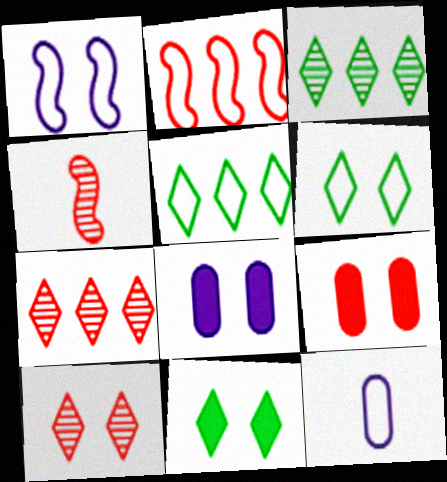[[2, 6, 12], 
[4, 5, 8]]